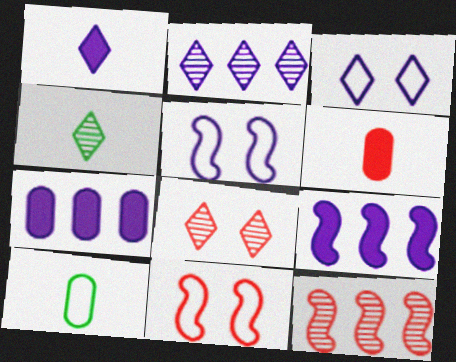[[1, 2, 3], 
[2, 4, 8], 
[4, 7, 11], 
[8, 9, 10]]